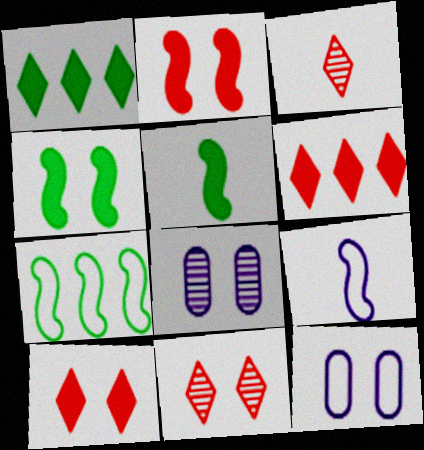[[4, 11, 12]]